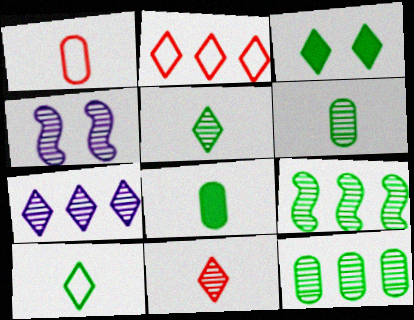[[2, 4, 8], 
[4, 11, 12]]